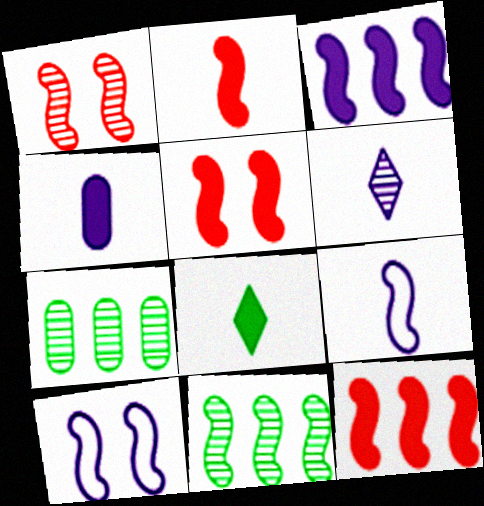[[1, 6, 7], 
[2, 4, 8], 
[2, 5, 12], 
[2, 10, 11], 
[4, 6, 9], 
[5, 9, 11]]